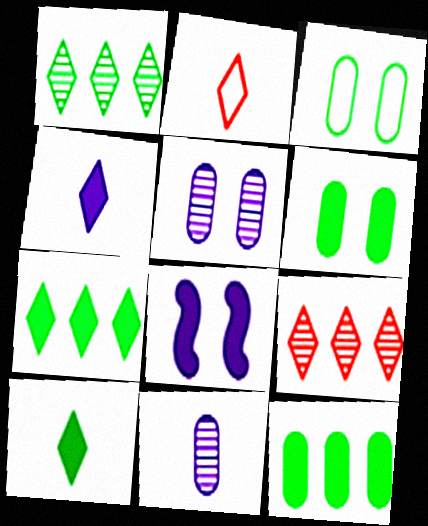[]